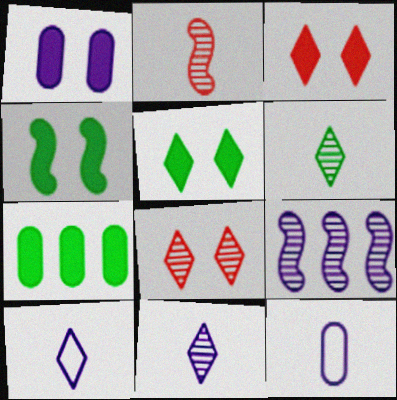[[1, 3, 4], 
[1, 9, 10]]